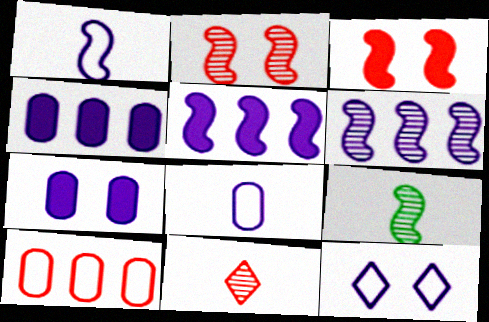[[2, 6, 9], 
[3, 10, 11]]